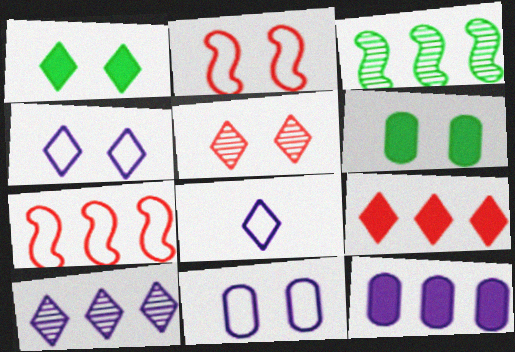[[1, 4, 5]]